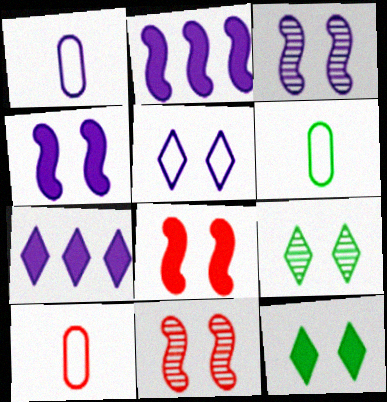[[1, 3, 7], 
[1, 6, 10], 
[2, 9, 10], 
[6, 7, 11]]